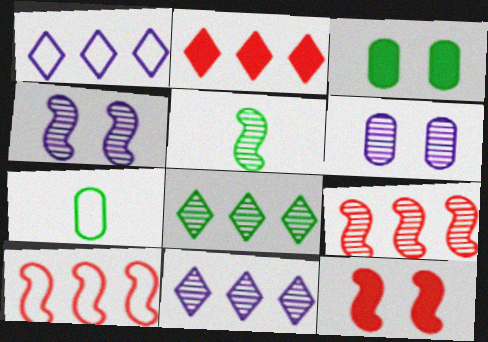[[1, 2, 8], 
[2, 4, 7], 
[4, 5, 9], 
[7, 11, 12]]